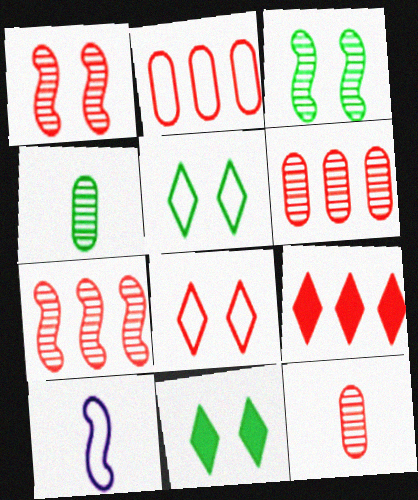[[2, 5, 10], 
[2, 7, 9], 
[6, 10, 11]]